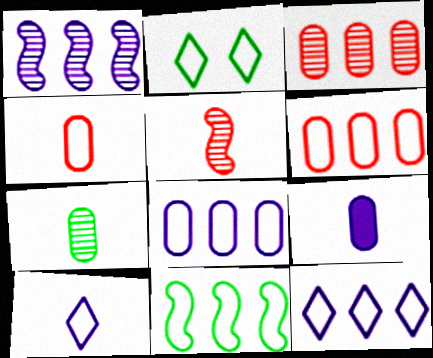[[4, 7, 9], 
[6, 11, 12]]